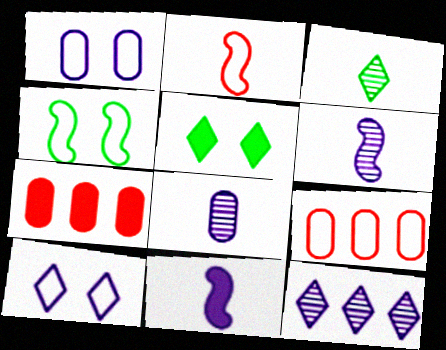[[1, 11, 12], 
[5, 6, 9], 
[5, 7, 11]]